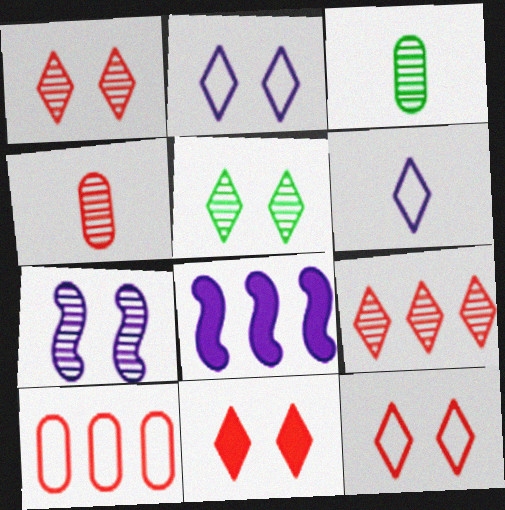[[1, 11, 12], 
[2, 5, 11], 
[3, 7, 9], 
[3, 8, 12]]